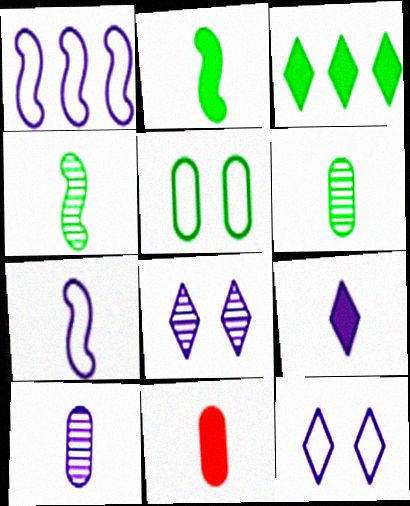[[2, 9, 11], 
[3, 4, 5], 
[7, 9, 10]]